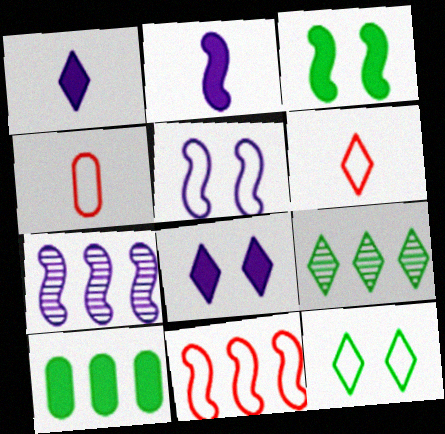[[2, 5, 7], 
[6, 8, 9]]